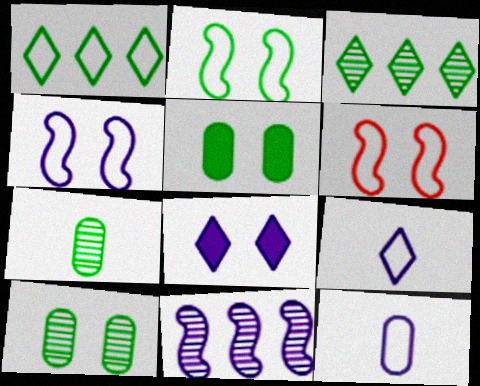[[1, 6, 12], 
[2, 4, 6], 
[6, 8, 10], 
[8, 11, 12]]